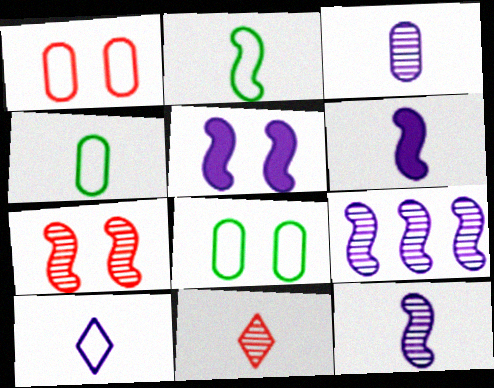[[3, 6, 10], 
[4, 6, 11]]